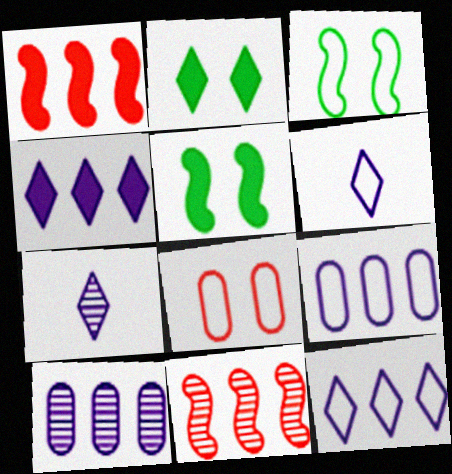[]